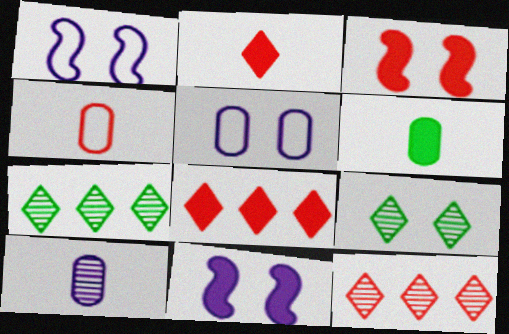[[1, 6, 12], 
[3, 4, 12], 
[3, 5, 9], 
[4, 6, 10], 
[4, 7, 11], 
[6, 8, 11]]